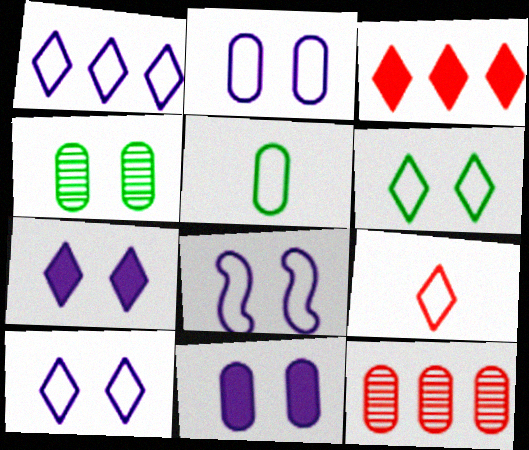[[1, 6, 9], 
[2, 8, 10], 
[5, 11, 12]]